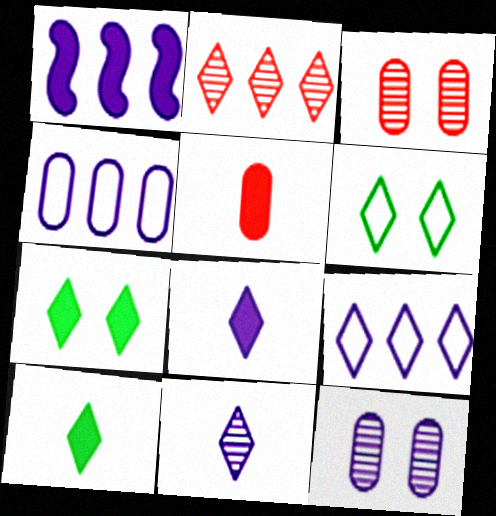[[1, 5, 7], 
[2, 6, 8]]